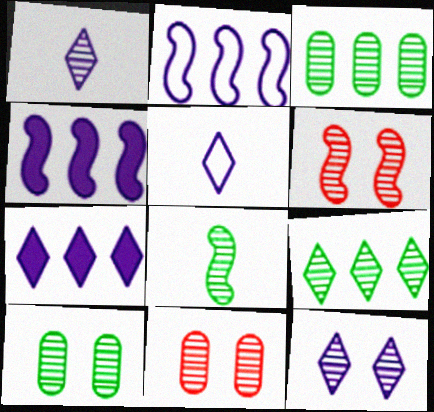[[1, 3, 6], 
[5, 7, 12], 
[6, 10, 12], 
[8, 9, 10]]